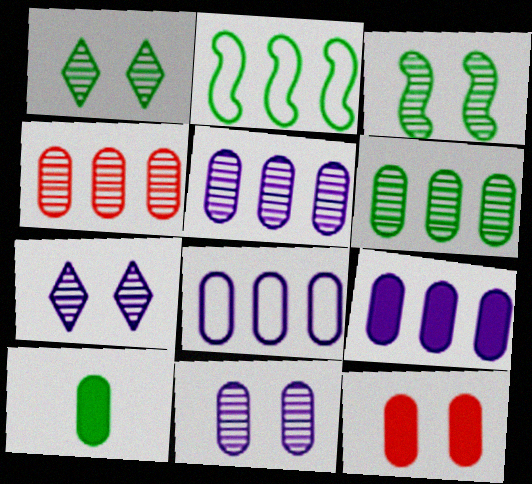[[1, 2, 10], 
[4, 5, 6], 
[5, 8, 9], 
[9, 10, 12]]